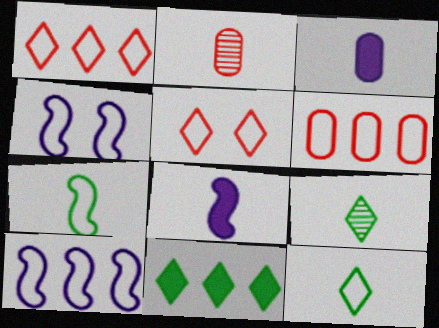[[2, 4, 11], 
[2, 8, 12], 
[4, 6, 12]]